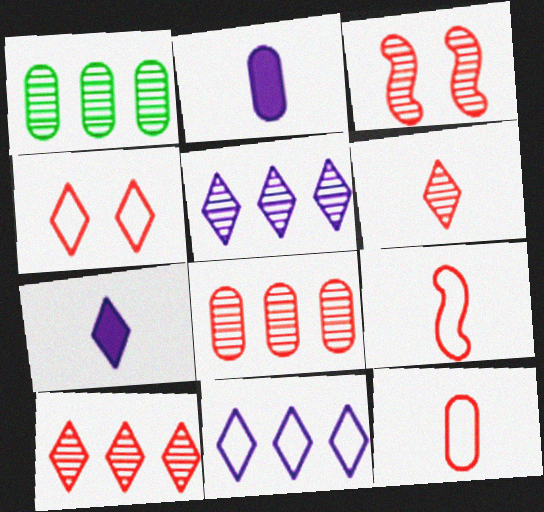[[3, 6, 8]]